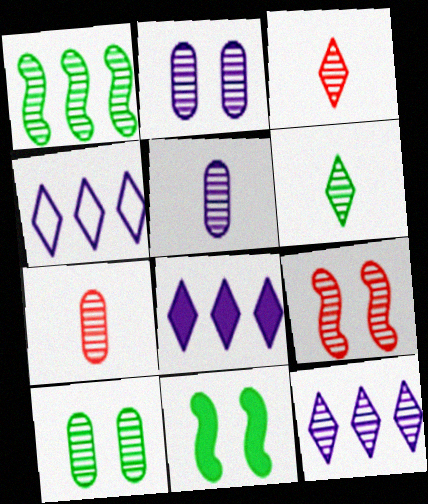[[1, 2, 3], 
[1, 6, 10], 
[4, 7, 11], 
[4, 8, 12]]